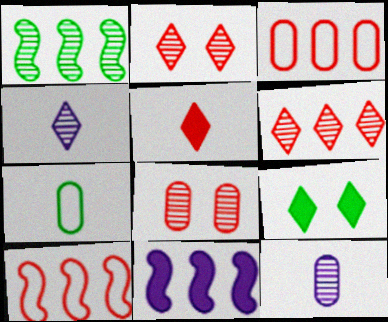[[1, 2, 12], 
[1, 4, 8], 
[1, 7, 9], 
[1, 10, 11], 
[2, 7, 11], 
[5, 8, 10], 
[9, 10, 12]]